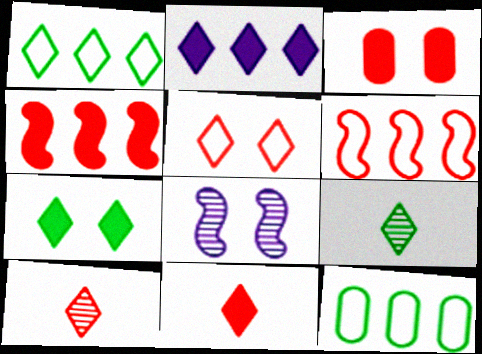[[1, 7, 9], 
[2, 5, 9], 
[2, 7, 11], 
[3, 4, 11], 
[3, 6, 10], 
[8, 11, 12]]